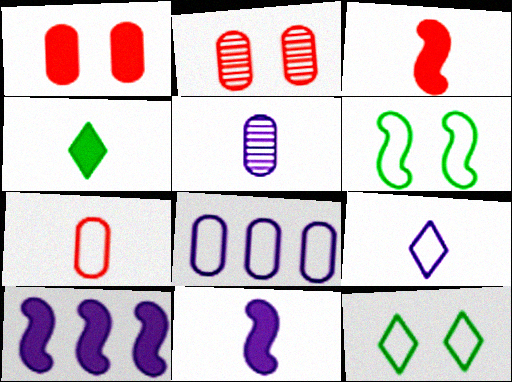[[1, 4, 10], 
[5, 9, 11]]